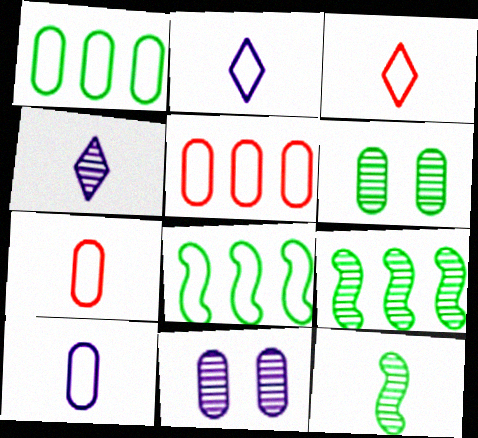[]